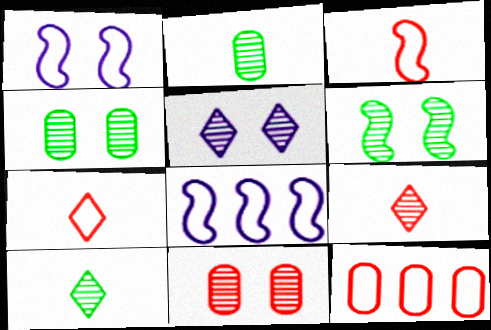[[5, 6, 11]]